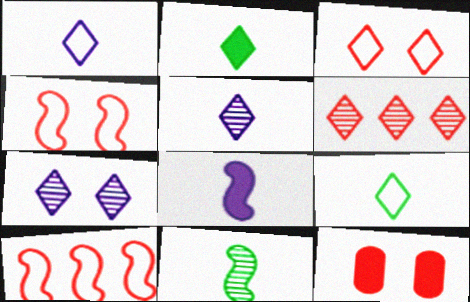[]